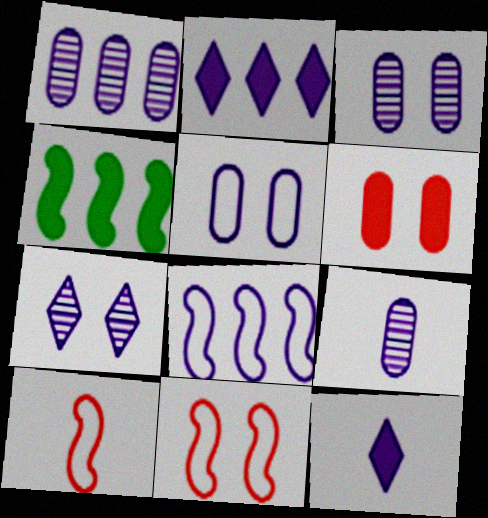[[1, 2, 8], 
[1, 3, 9], 
[3, 8, 12], 
[4, 6, 12]]